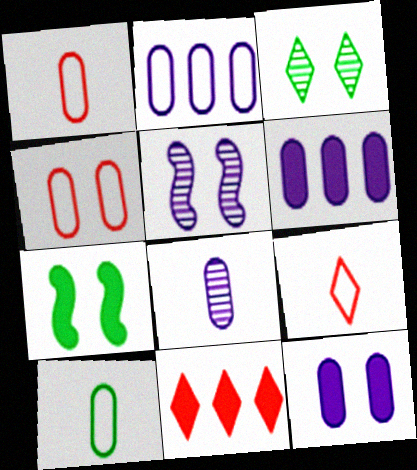[[2, 4, 10], 
[2, 8, 12], 
[5, 10, 11]]